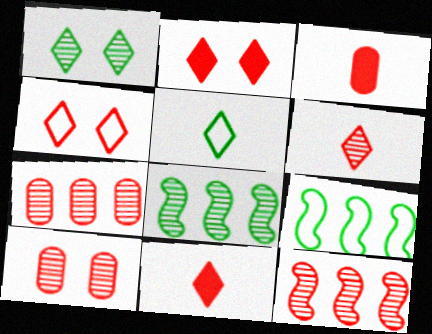[[3, 4, 12], 
[6, 10, 12]]